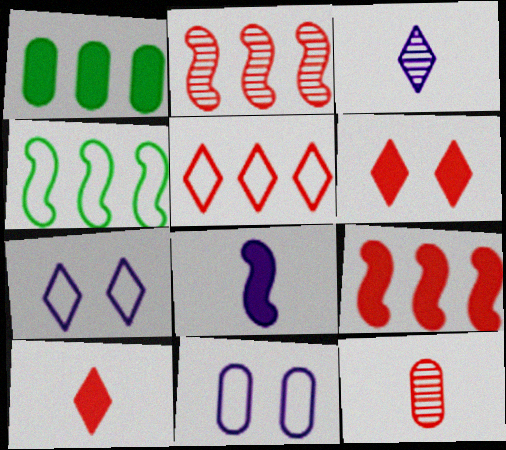[[1, 6, 8], 
[1, 11, 12]]